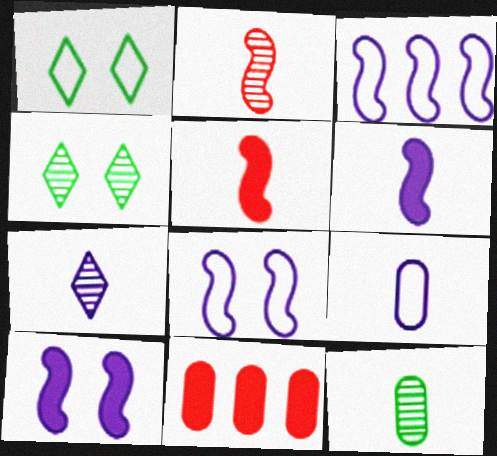[[2, 7, 12], 
[6, 7, 9]]